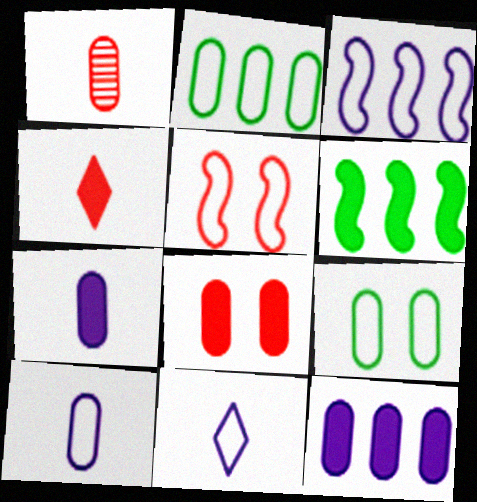[[1, 9, 12], 
[2, 5, 11]]